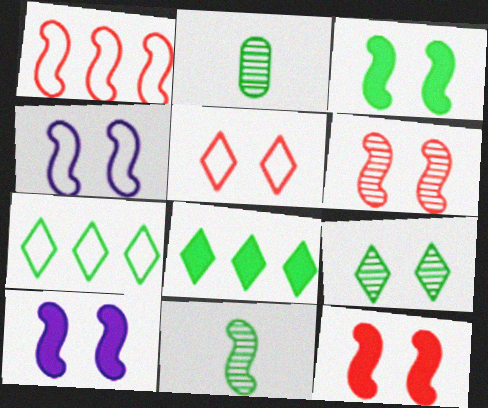[[1, 10, 11], 
[2, 3, 7], 
[3, 4, 6], 
[3, 10, 12]]